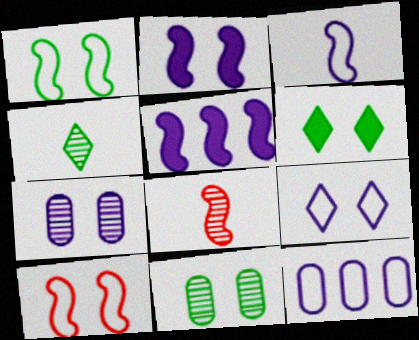[[1, 5, 8], 
[1, 6, 11], 
[2, 7, 9], 
[3, 9, 12], 
[6, 7, 10], 
[6, 8, 12]]